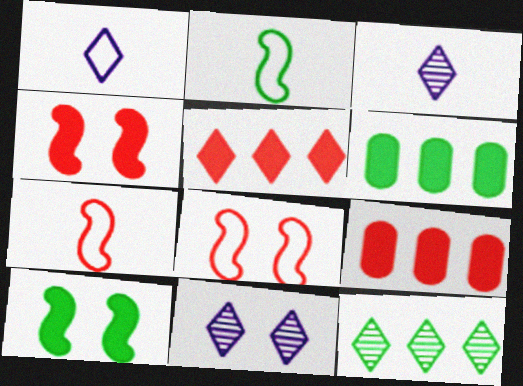[[2, 9, 11], 
[3, 6, 8], 
[6, 7, 11]]